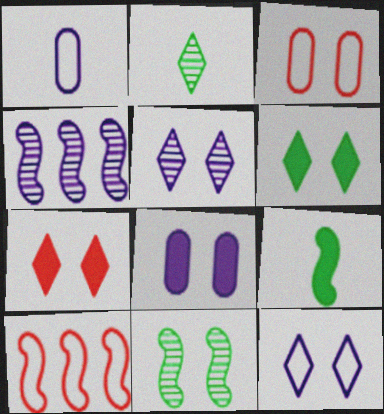[[2, 8, 10]]